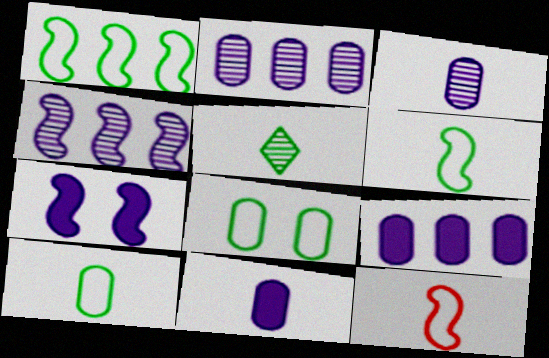[[5, 11, 12]]